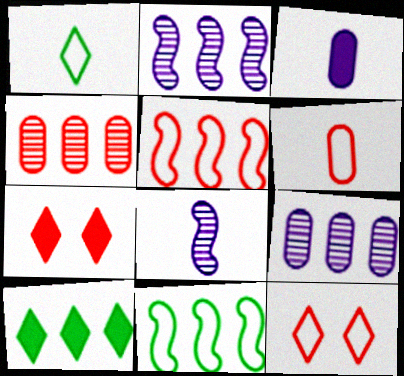[[5, 6, 12], 
[5, 9, 10]]